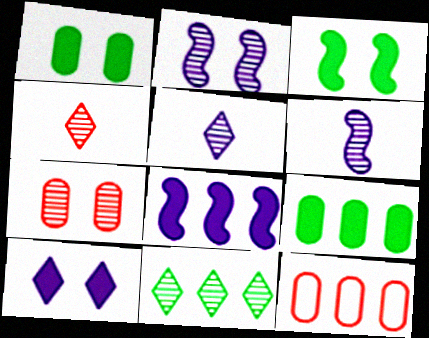[[3, 5, 12], 
[6, 7, 11], 
[8, 11, 12]]